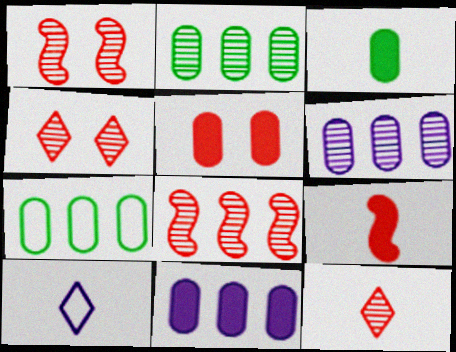[[3, 5, 11]]